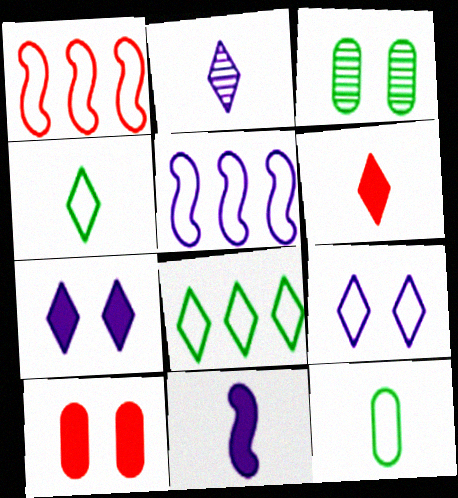[[1, 9, 12], 
[2, 4, 6], 
[3, 5, 6]]